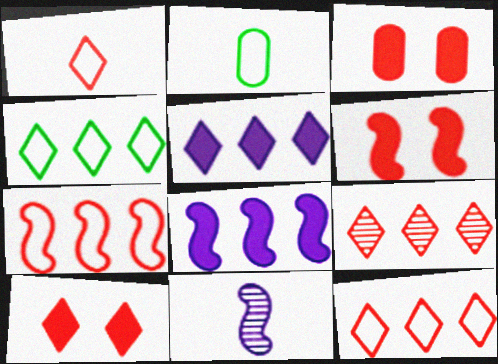[[1, 9, 10], 
[3, 4, 11], 
[3, 6, 10], 
[4, 5, 9]]